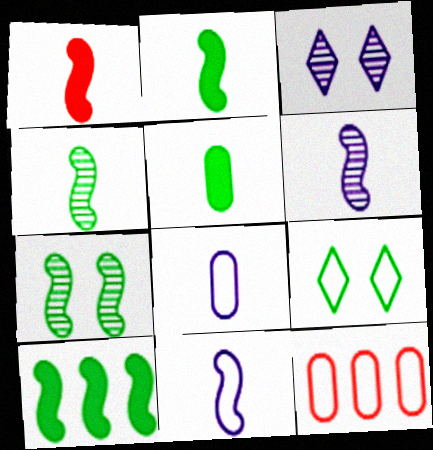[[1, 4, 11], 
[2, 3, 12], 
[9, 11, 12]]